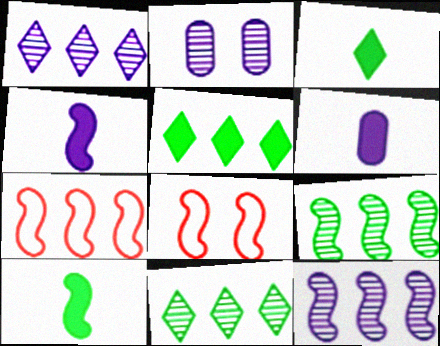[[2, 3, 7], 
[4, 8, 9], 
[6, 8, 11], 
[8, 10, 12]]